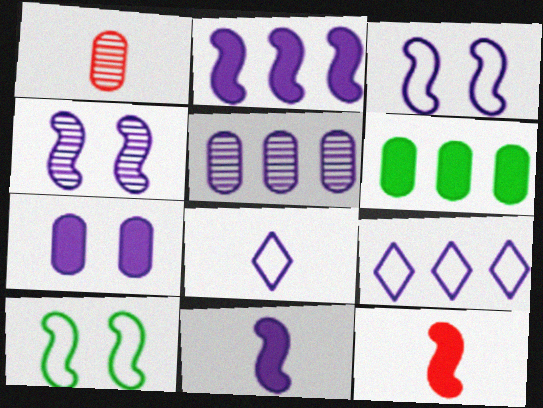[[2, 5, 9]]